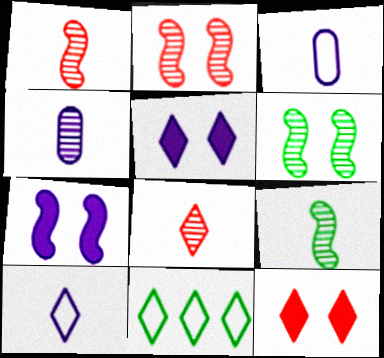[[4, 8, 9], 
[5, 8, 11]]